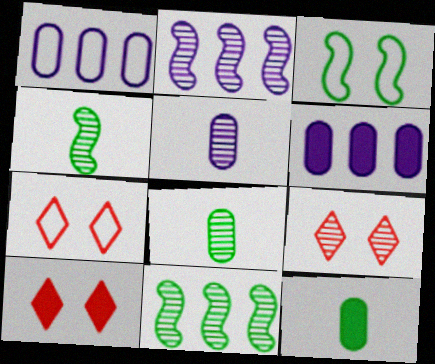[[1, 4, 10], 
[2, 7, 12], 
[2, 8, 9], 
[4, 6, 7], 
[5, 9, 11], 
[7, 9, 10]]